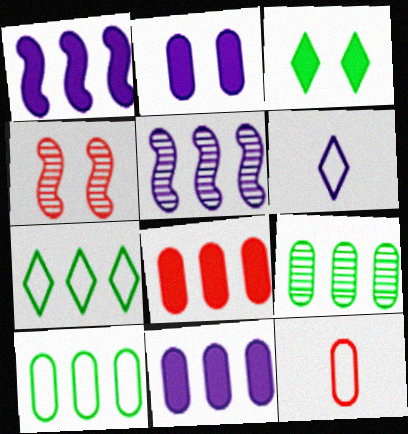[[2, 5, 6], 
[2, 9, 12], 
[3, 5, 12], 
[5, 7, 8]]